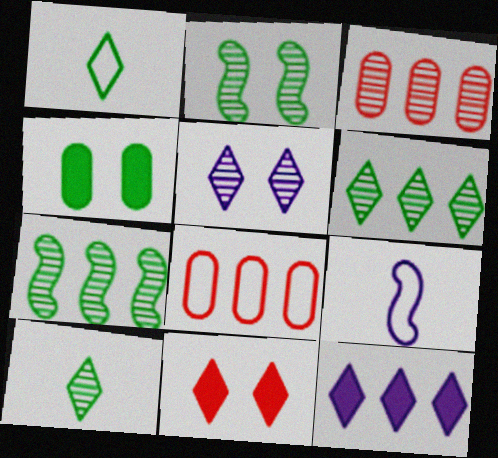[[1, 4, 7], 
[7, 8, 12]]